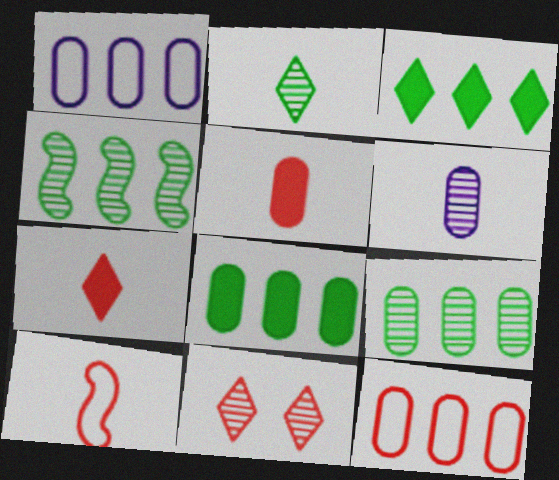[[4, 6, 11]]